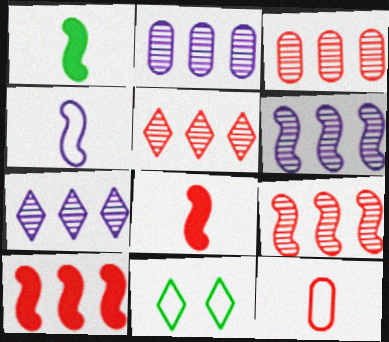[[2, 6, 7], 
[2, 8, 11], 
[3, 5, 9]]